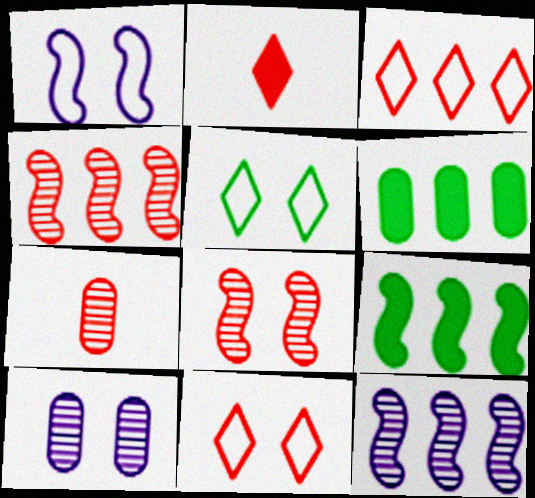[[3, 6, 12]]